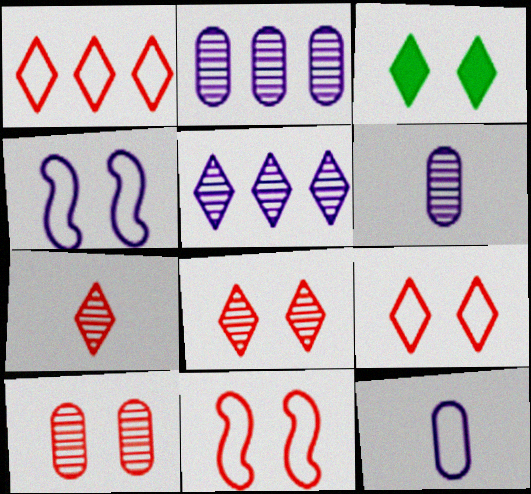[[3, 4, 10]]